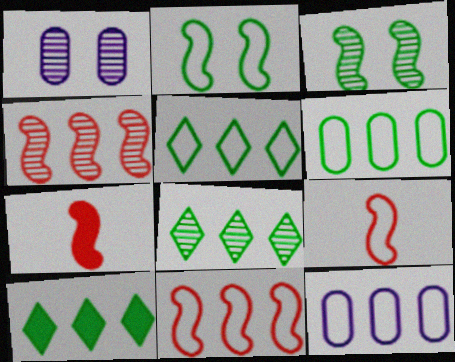[[1, 5, 7], 
[1, 9, 10], 
[4, 10, 12], 
[5, 8, 10], 
[5, 11, 12]]